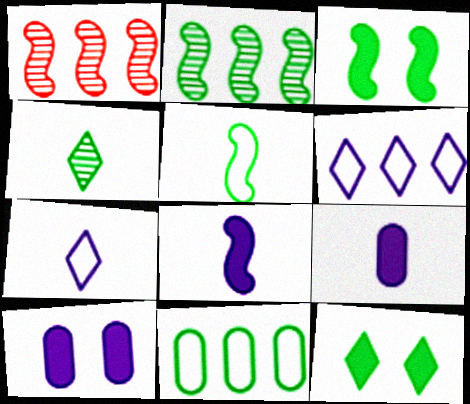[[2, 3, 5], 
[3, 4, 11]]